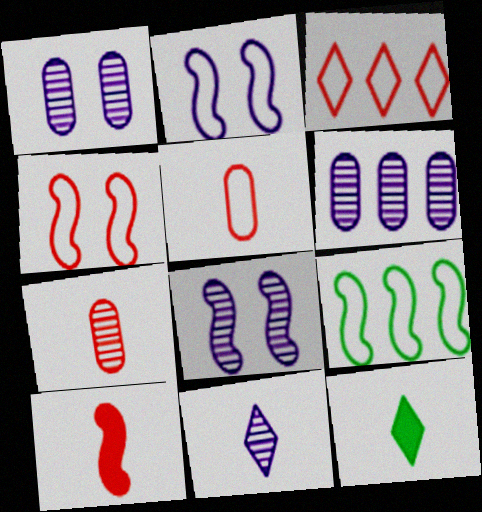[[3, 4, 5], 
[4, 6, 12], 
[6, 8, 11], 
[8, 9, 10]]